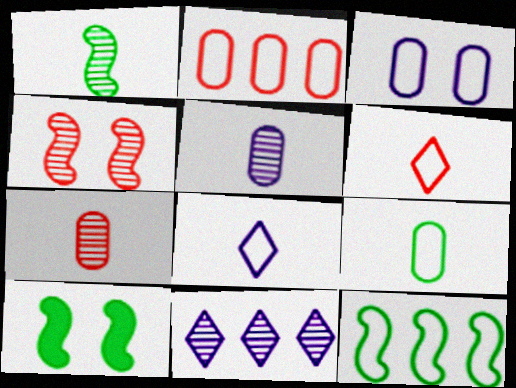[[1, 10, 12], 
[2, 3, 9], 
[3, 6, 12]]